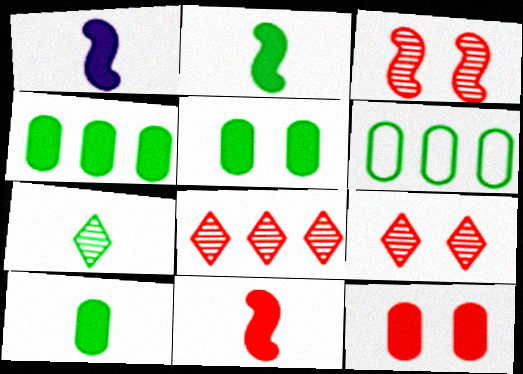[[1, 2, 11], 
[1, 6, 9], 
[4, 5, 10]]